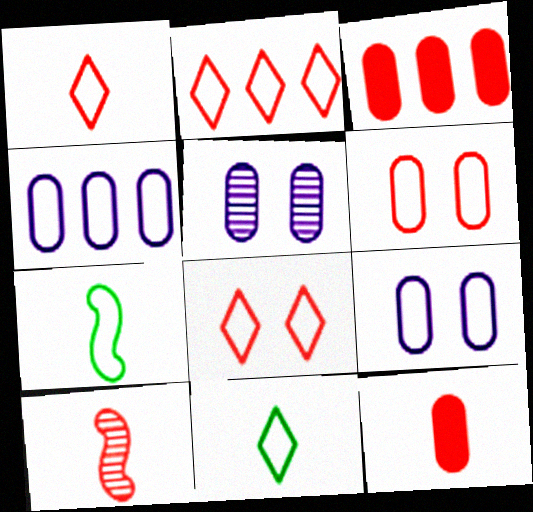[[1, 2, 8], 
[1, 10, 12], 
[2, 7, 9], 
[3, 8, 10], 
[4, 7, 8]]